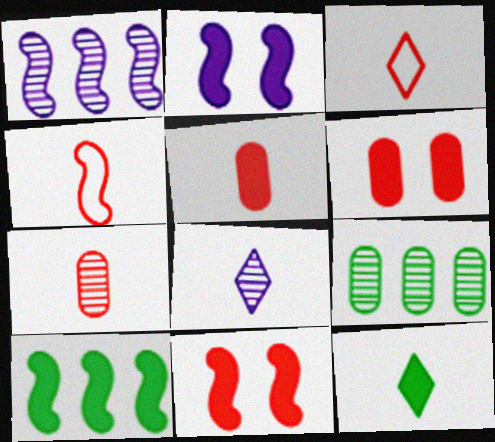[[2, 3, 9], 
[3, 8, 12]]